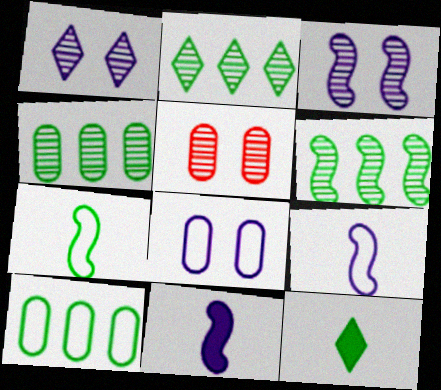[[2, 4, 6]]